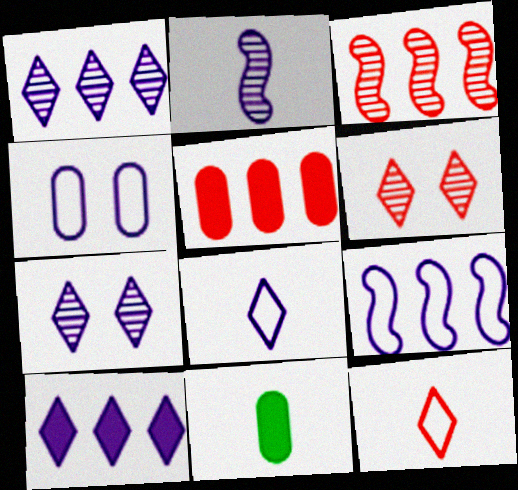[[2, 4, 10], 
[2, 11, 12], 
[4, 8, 9], 
[6, 9, 11], 
[7, 8, 10]]